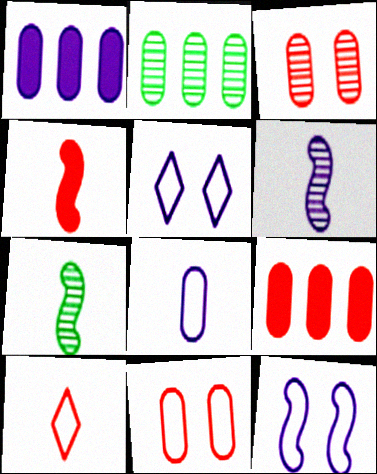[[1, 5, 6], 
[2, 4, 5], 
[5, 7, 9]]